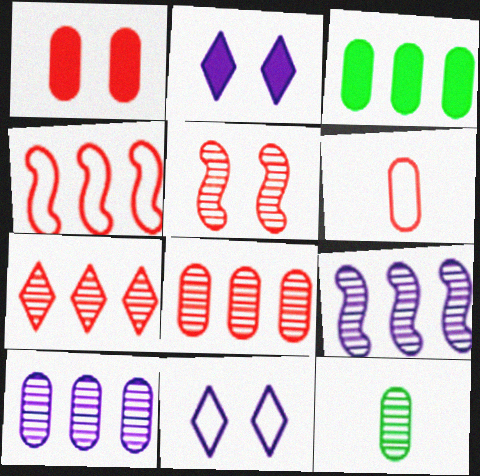[[1, 6, 8], 
[2, 4, 12]]